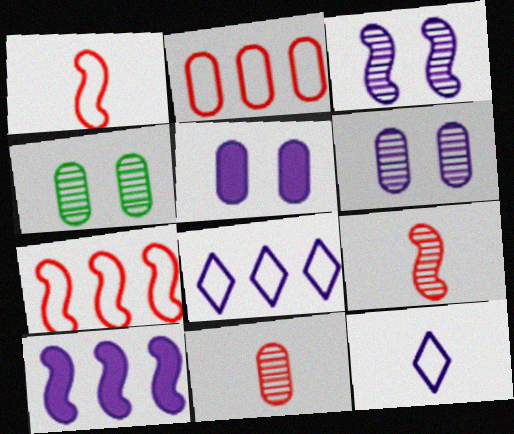[[6, 10, 12]]